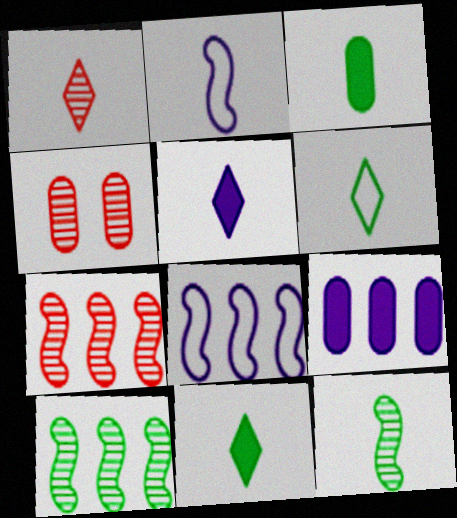[[1, 2, 3], 
[1, 4, 7], 
[1, 5, 6], 
[3, 6, 12], 
[4, 8, 11]]